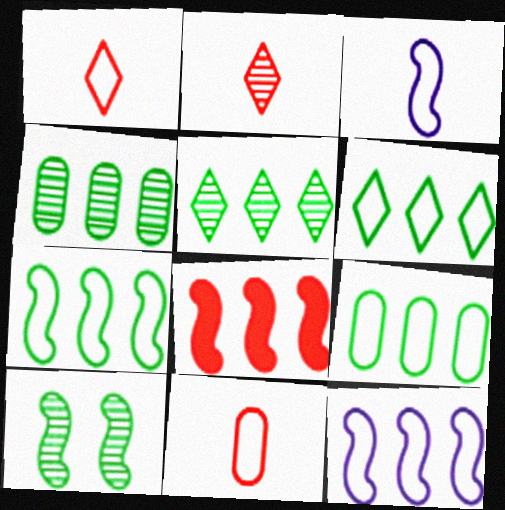[[3, 8, 10], 
[6, 7, 9]]